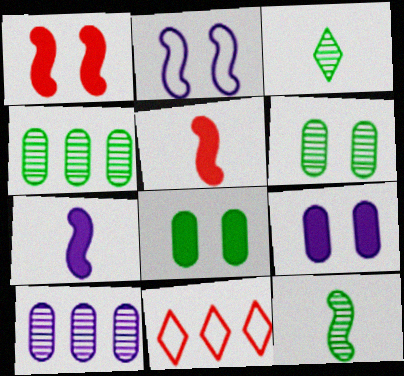[[6, 7, 11], 
[9, 11, 12]]